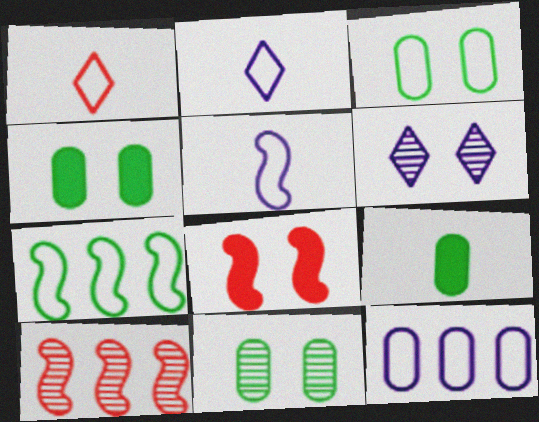[[2, 4, 10], 
[3, 4, 11], 
[3, 6, 8]]